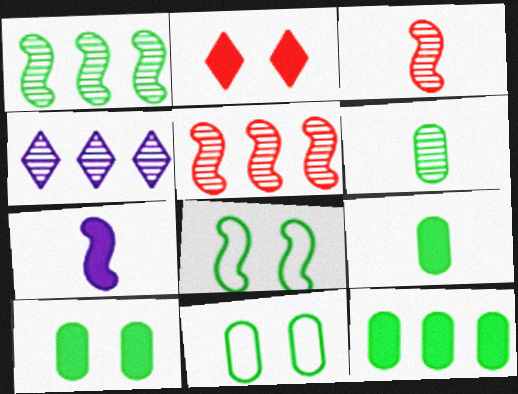[[2, 7, 12], 
[5, 7, 8], 
[6, 11, 12], 
[9, 10, 12]]